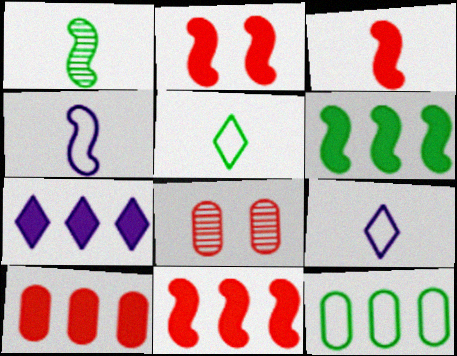[[1, 3, 4], 
[2, 3, 11], 
[6, 7, 10], 
[6, 8, 9]]